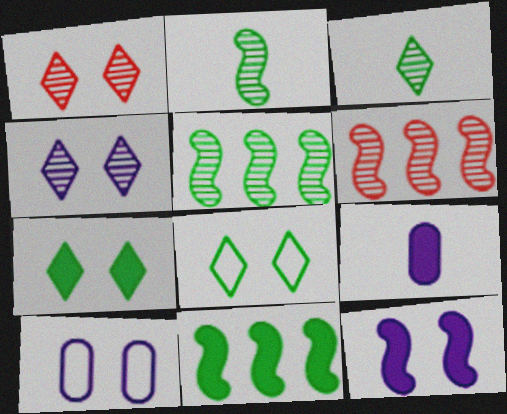[[4, 10, 12], 
[6, 8, 9]]